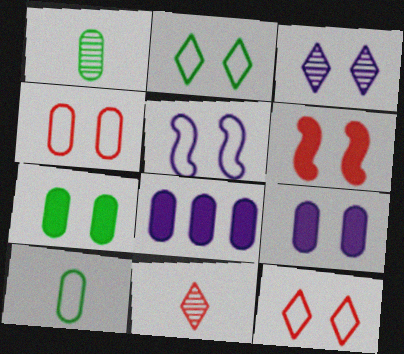[[1, 4, 8], 
[2, 4, 5], 
[3, 5, 9]]